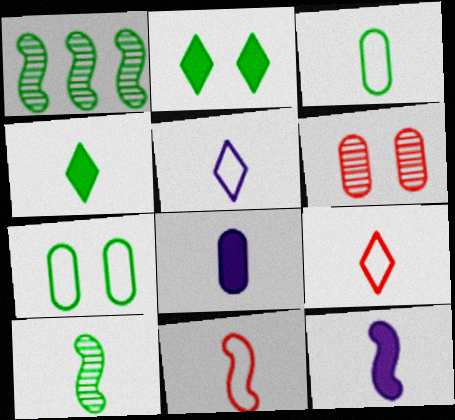[[1, 2, 3], 
[1, 4, 7], 
[3, 4, 10], 
[3, 5, 11], 
[8, 9, 10], 
[10, 11, 12]]